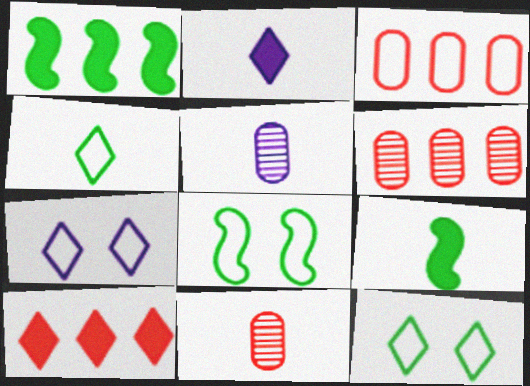[[1, 7, 11], 
[2, 6, 8], 
[5, 8, 10], 
[6, 7, 9]]